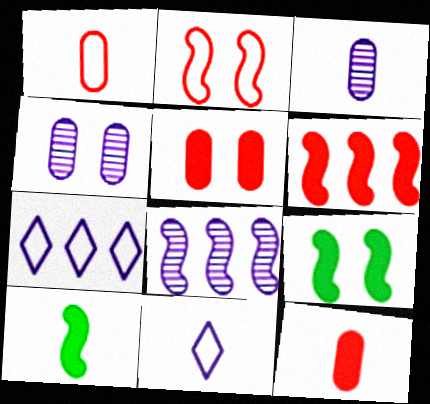[[2, 8, 10]]